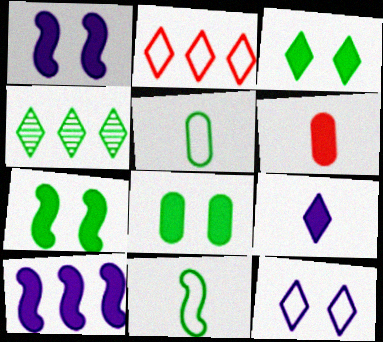[[3, 6, 10], 
[3, 7, 8], 
[4, 5, 7], 
[4, 8, 11]]